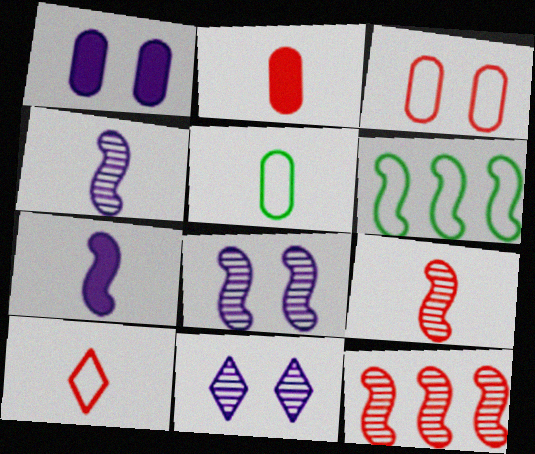[[2, 6, 11], 
[2, 9, 10]]